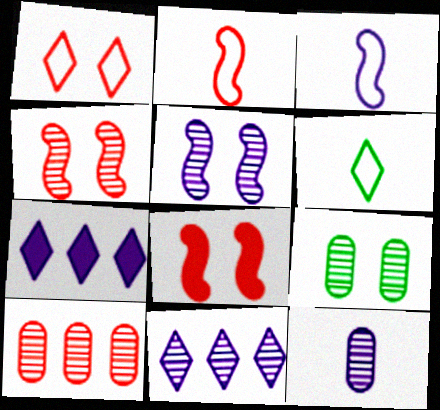[[2, 7, 9], 
[5, 11, 12], 
[9, 10, 12]]